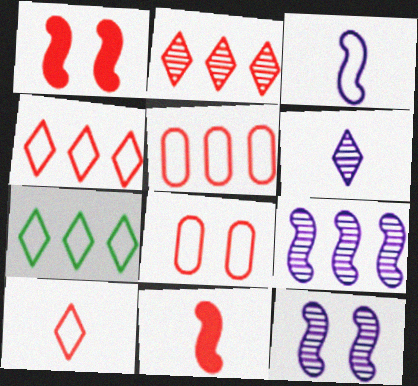[[2, 8, 11], 
[3, 7, 8]]